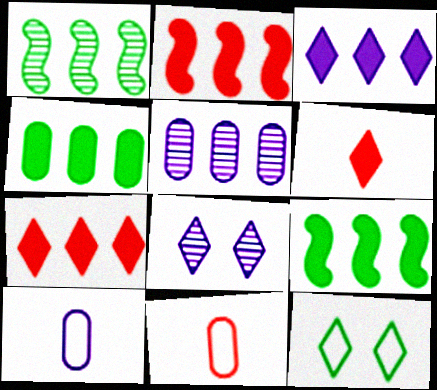[[2, 3, 4], 
[8, 9, 11]]